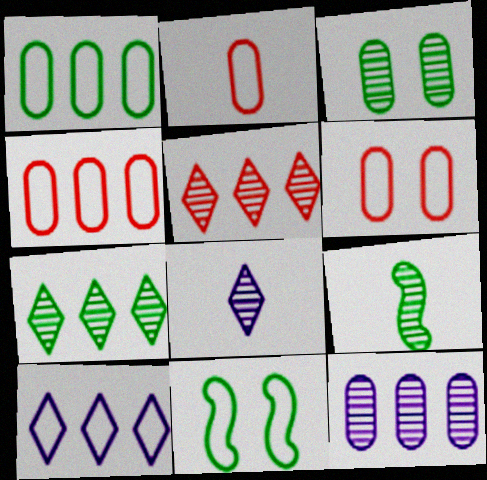[[2, 4, 6], 
[2, 10, 11], 
[3, 7, 9]]